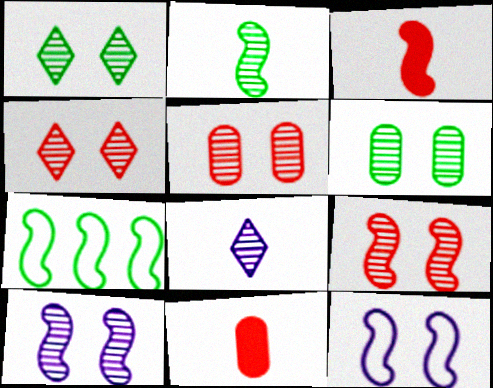[[1, 5, 10], 
[3, 7, 10], 
[4, 5, 9], 
[4, 6, 10]]